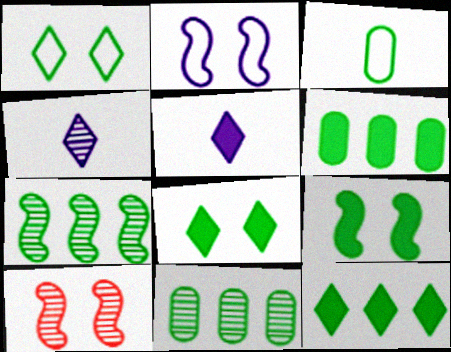[[2, 9, 10], 
[3, 7, 8], 
[4, 10, 11]]